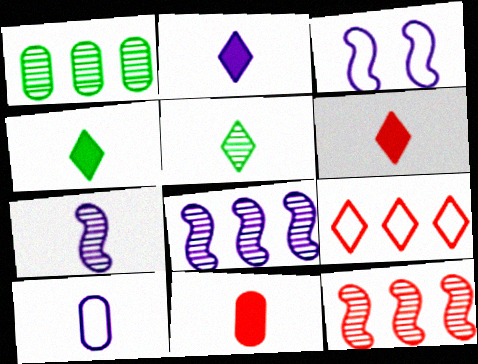[[1, 3, 6], 
[2, 4, 6], 
[2, 7, 10]]